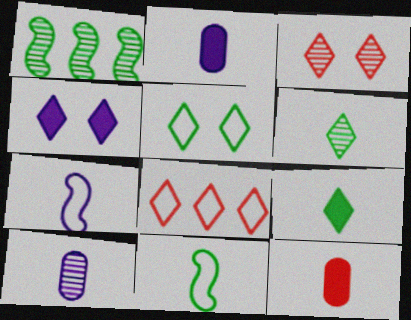[[1, 3, 10], 
[3, 4, 5], 
[4, 6, 8], 
[6, 7, 12]]